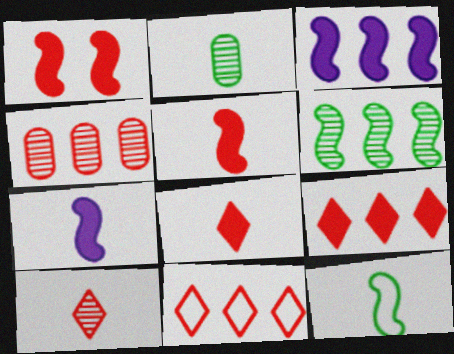[]